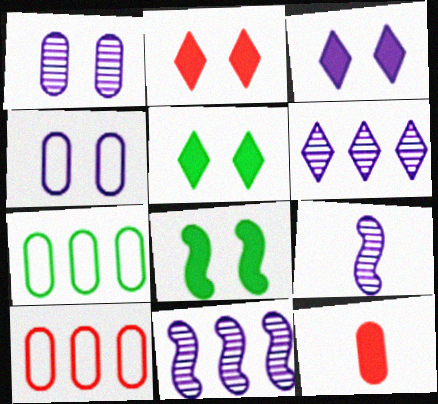[[1, 6, 9], 
[1, 7, 12], 
[2, 3, 5], 
[2, 7, 9], 
[5, 9, 10]]